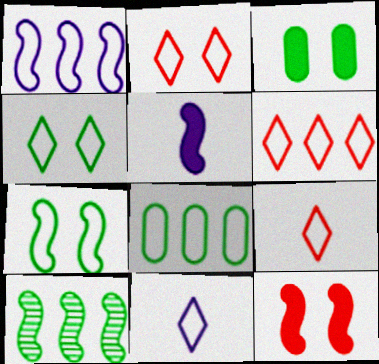[[1, 6, 8], 
[2, 6, 9], 
[4, 6, 11]]